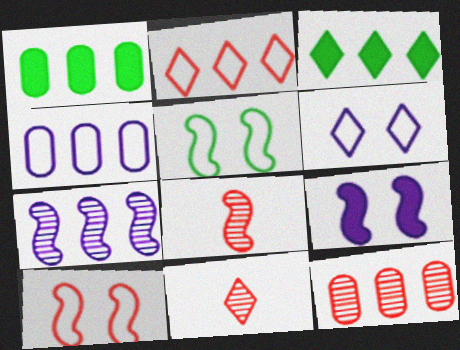[[1, 2, 7], 
[1, 4, 12], 
[1, 6, 8], 
[3, 6, 11]]